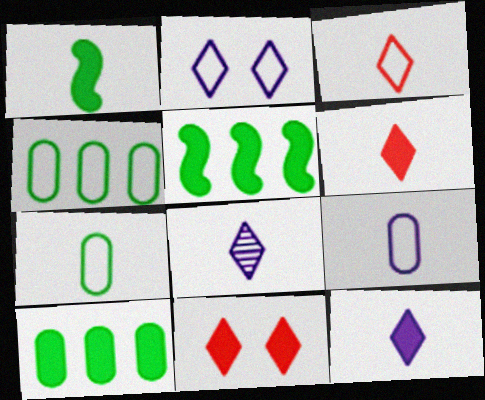[]